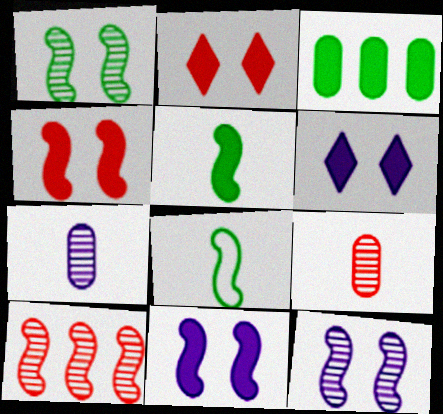[[8, 10, 11]]